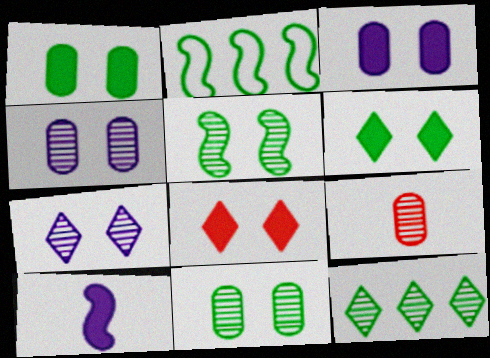[]